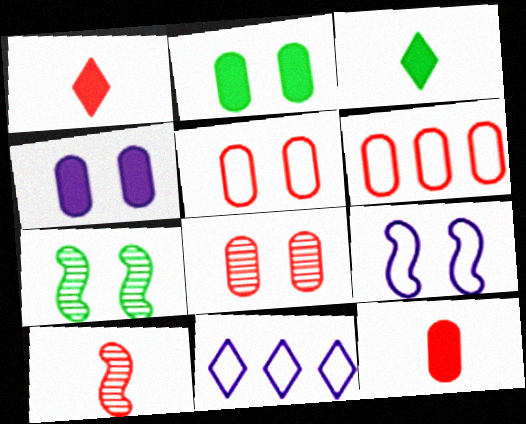[[2, 10, 11], 
[6, 8, 12], 
[7, 11, 12]]